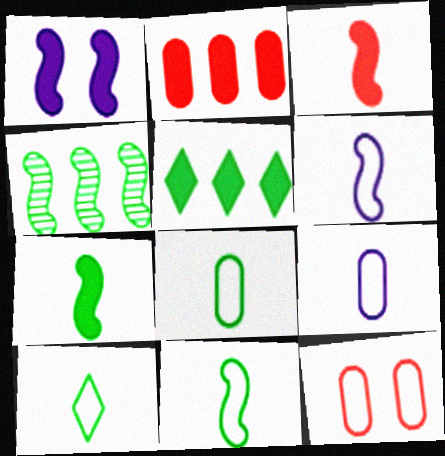[[8, 10, 11]]